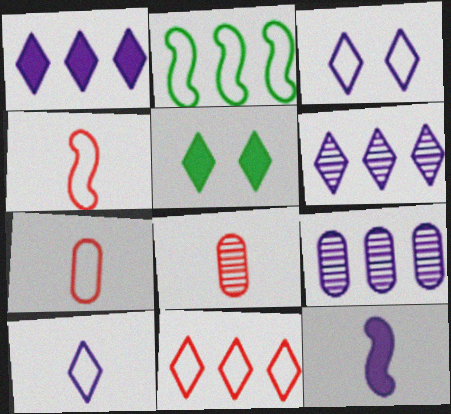[[2, 3, 7], 
[3, 9, 12], 
[4, 5, 9]]